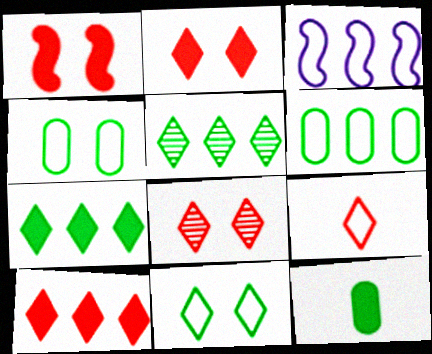[[3, 4, 9], 
[3, 8, 12], 
[8, 9, 10]]